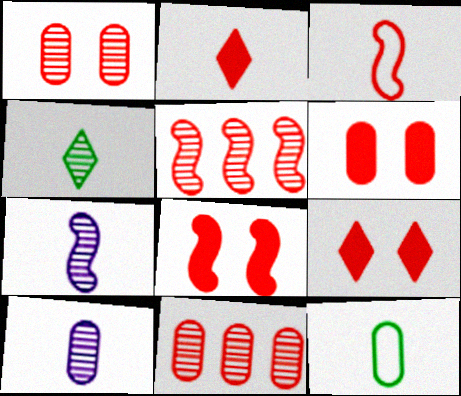[[2, 7, 12], 
[3, 5, 8], 
[3, 9, 11], 
[6, 8, 9]]